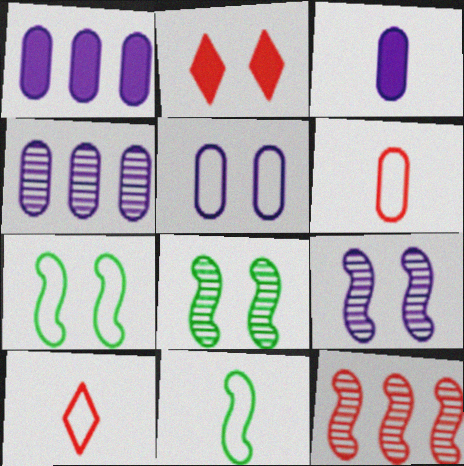[[1, 8, 10], 
[2, 4, 11], 
[2, 5, 8], 
[2, 6, 12], 
[3, 4, 5]]